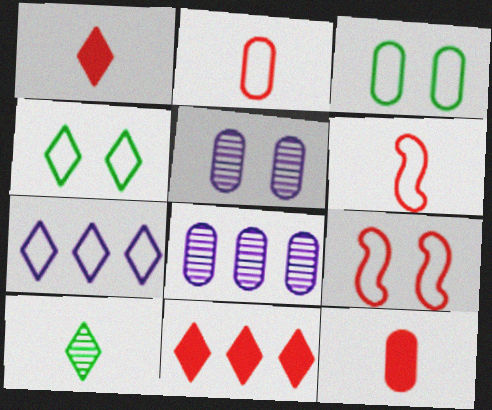[[3, 6, 7], 
[3, 8, 12]]